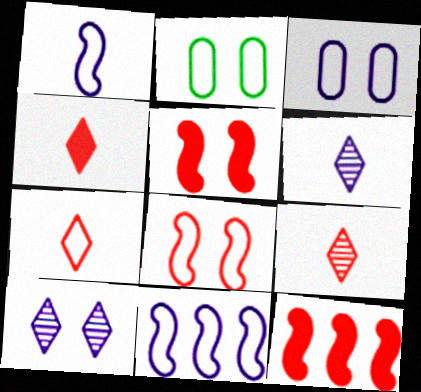[[2, 5, 10], 
[2, 6, 12], 
[2, 7, 11], 
[4, 7, 9]]